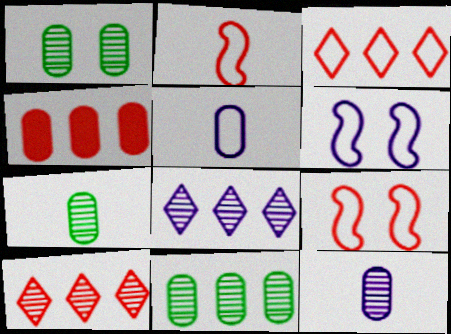[[1, 4, 5], 
[1, 7, 11]]